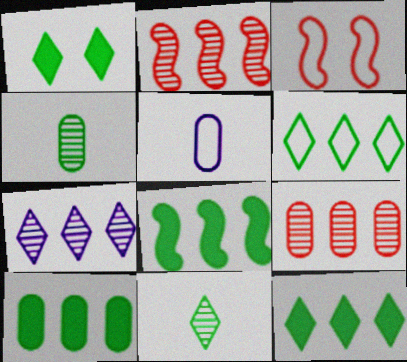[[1, 2, 5], 
[1, 6, 11], 
[3, 5, 6], 
[8, 10, 12]]